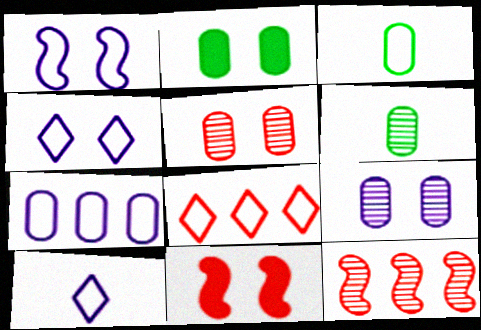[[1, 3, 8], 
[1, 7, 10], 
[2, 10, 12]]